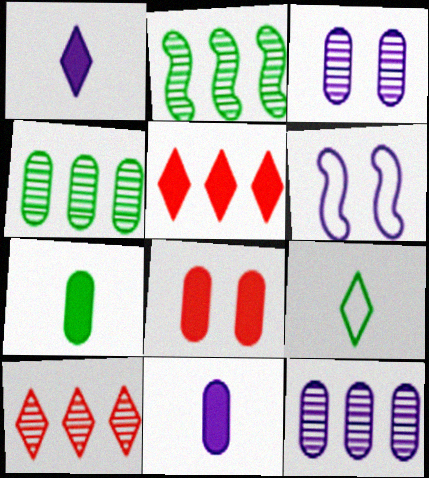[[1, 6, 12], 
[2, 10, 12], 
[6, 7, 10]]